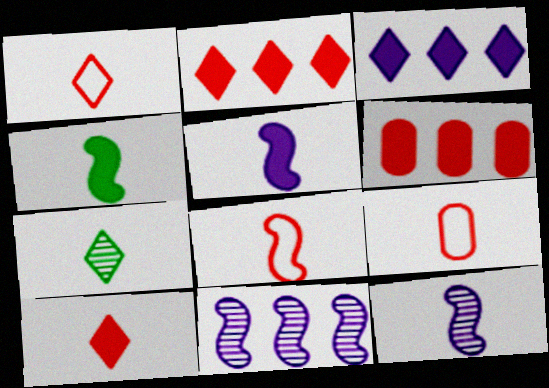[[1, 8, 9], 
[4, 8, 12], 
[5, 7, 9]]